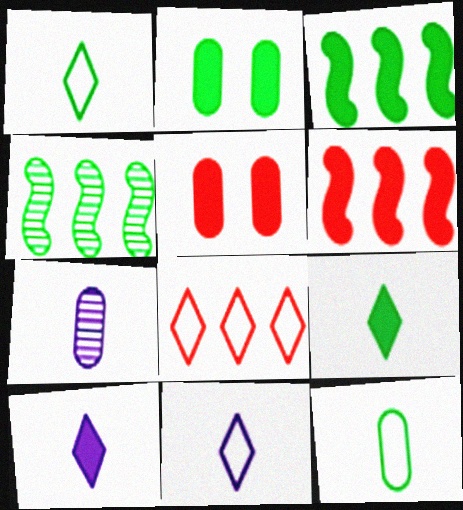[[1, 2, 4], 
[2, 3, 9], 
[2, 6, 10], 
[3, 5, 10], 
[4, 5, 11]]